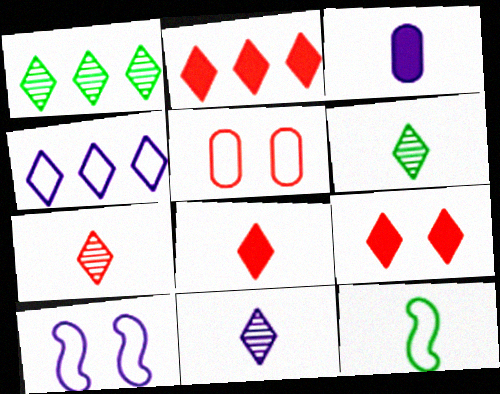[[1, 2, 4], 
[2, 8, 9], 
[3, 7, 12], 
[4, 5, 12], 
[4, 6, 9], 
[6, 7, 11]]